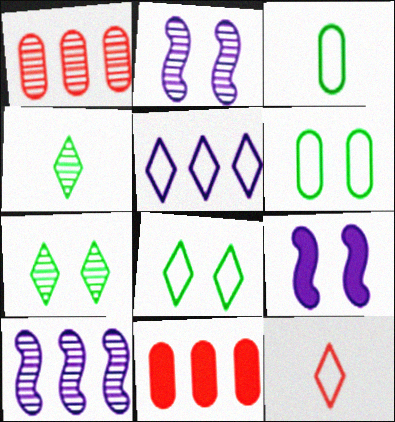[[1, 2, 4], 
[5, 8, 12]]